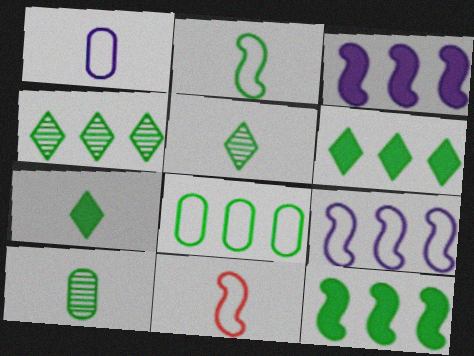[[2, 7, 10], 
[4, 8, 12]]